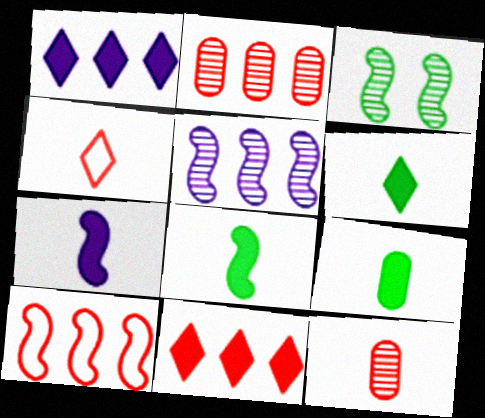[[2, 10, 11], 
[3, 7, 10], 
[6, 8, 9]]